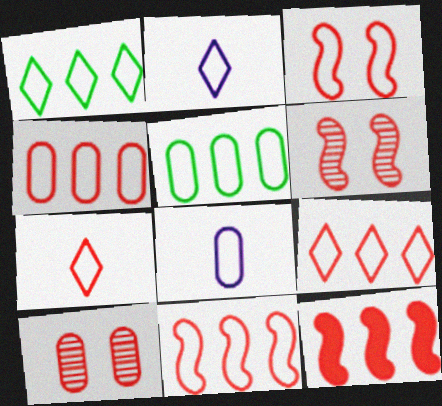[[1, 3, 8], 
[2, 3, 5], 
[3, 4, 7], 
[4, 9, 11], 
[7, 10, 12]]